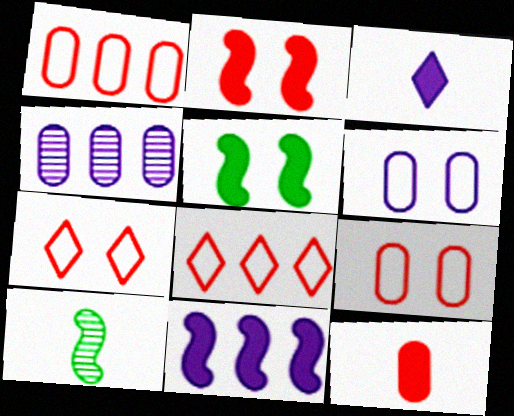[]